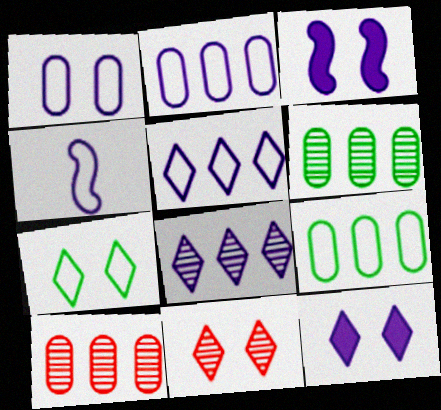[[1, 4, 5], 
[7, 11, 12]]